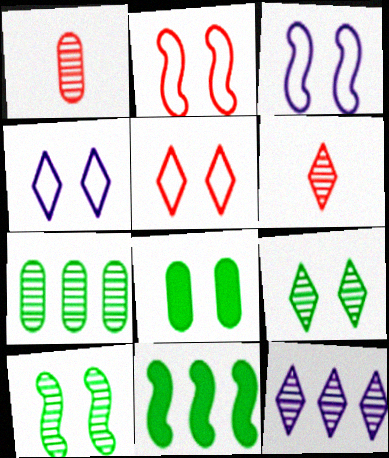[[1, 4, 11], 
[1, 10, 12], 
[6, 9, 12]]